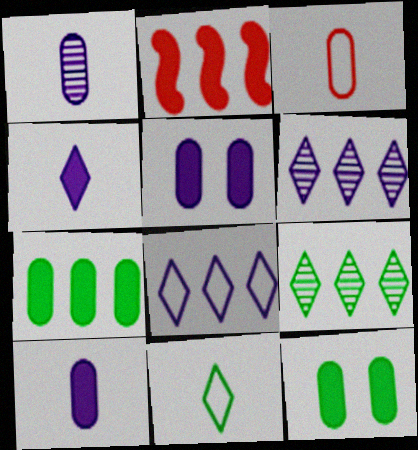[[2, 4, 12]]